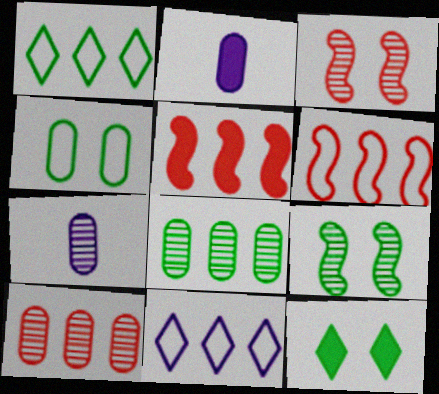[[1, 2, 3], 
[2, 4, 10], 
[2, 5, 12], 
[4, 9, 12], 
[5, 8, 11], 
[6, 7, 12]]